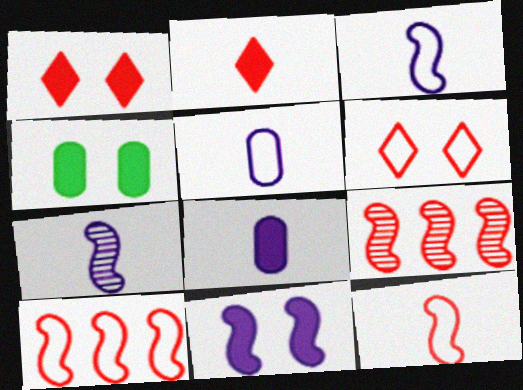[[1, 4, 11]]